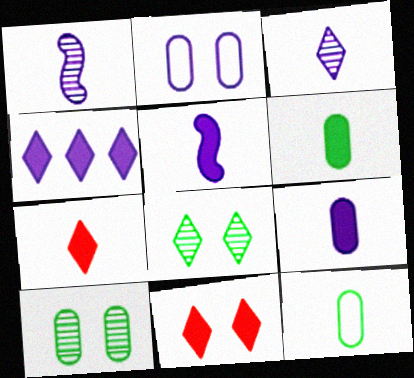[[1, 2, 4], 
[1, 7, 12], 
[5, 6, 7]]